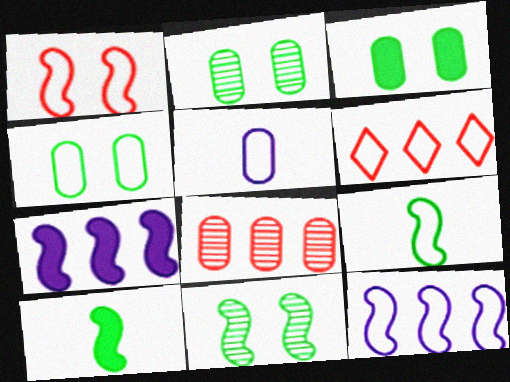[[1, 9, 12], 
[2, 3, 4], 
[3, 5, 8]]